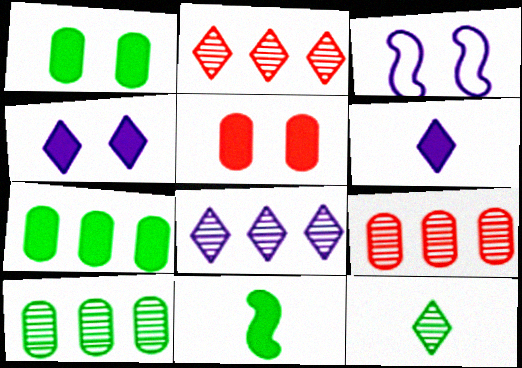[]